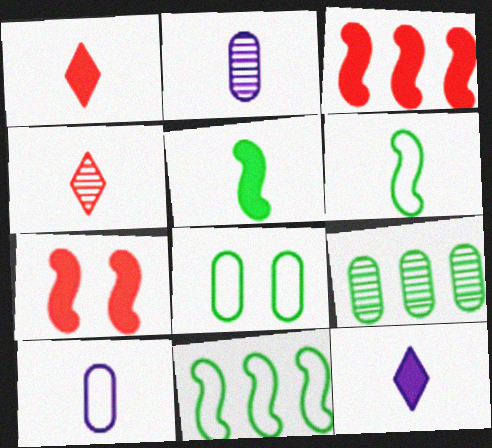[[1, 2, 6], 
[4, 5, 10]]